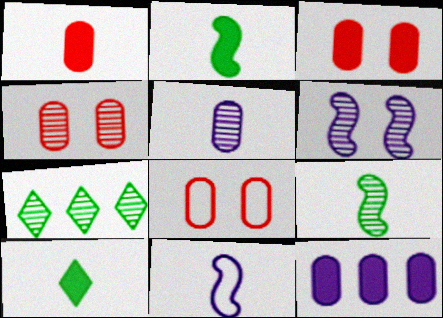[[3, 4, 8], 
[3, 7, 11]]